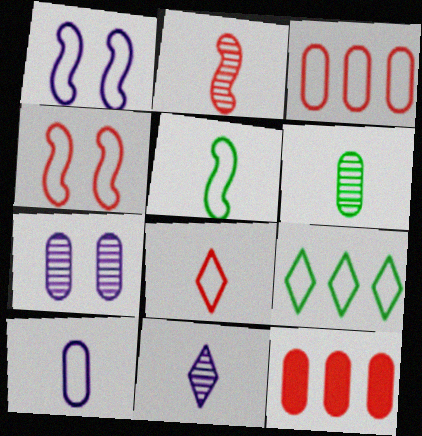[[2, 6, 11], 
[3, 4, 8], 
[4, 9, 10], 
[5, 8, 10]]